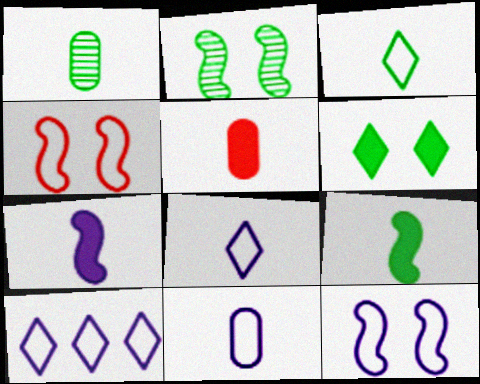[[1, 3, 9], 
[1, 5, 11], 
[2, 5, 10], 
[10, 11, 12]]